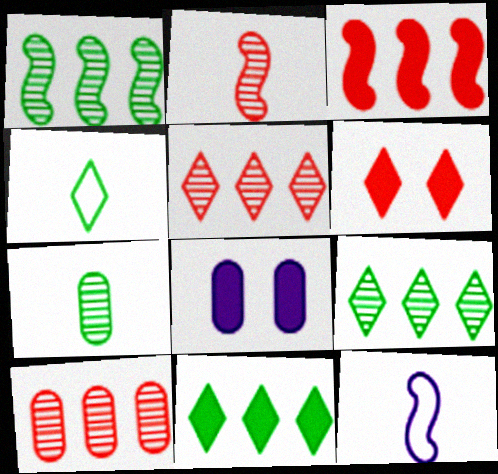[]